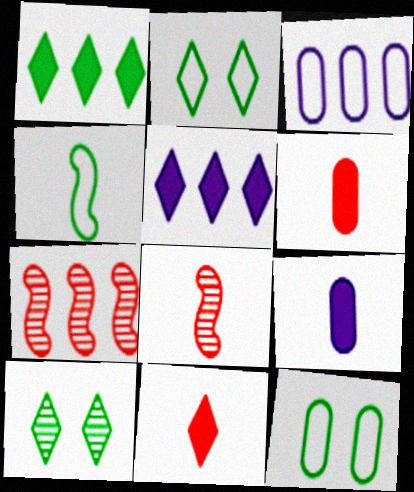[[1, 3, 7], 
[2, 7, 9], 
[5, 8, 12]]